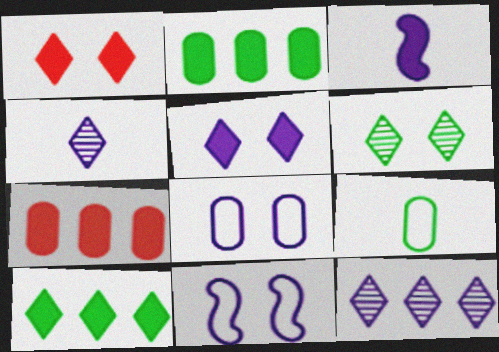[[1, 2, 3], 
[3, 8, 12]]